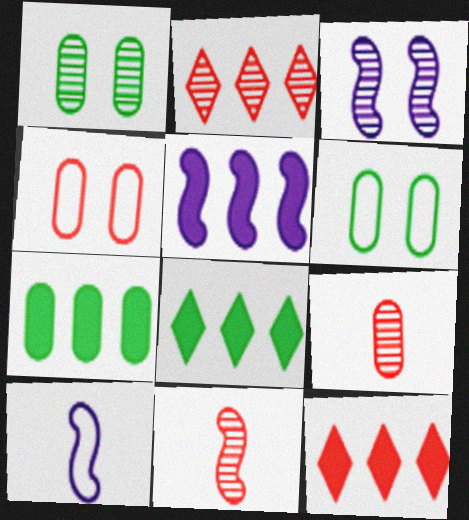[[1, 10, 12], 
[3, 5, 10], 
[4, 11, 12], 
[5, 7, 12]]